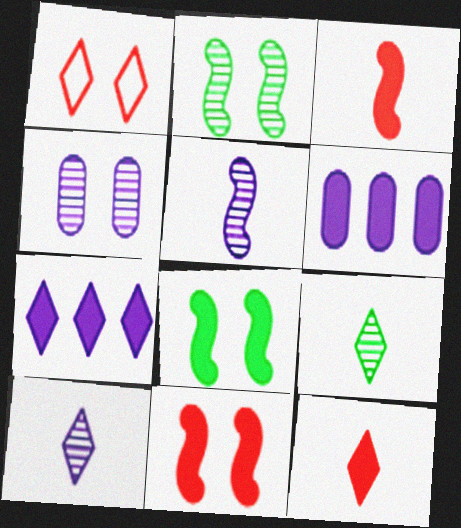[[1, 4, 8], 
[1, 7, 9], 
[6, 8, 12]]